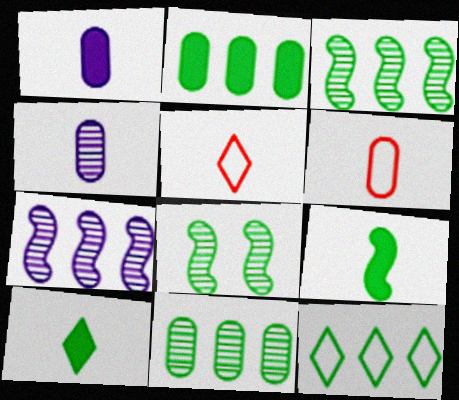[[2, 3, 12], 
[4, 5, 9]]